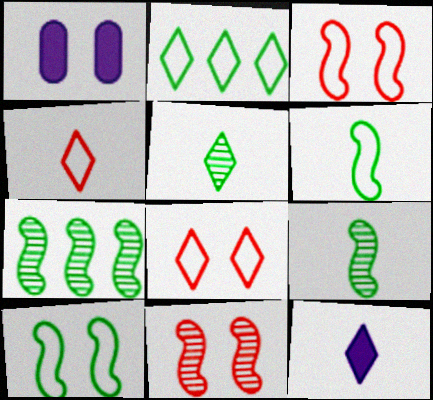[[1, 4, 7], 
[4, 5, 12]]